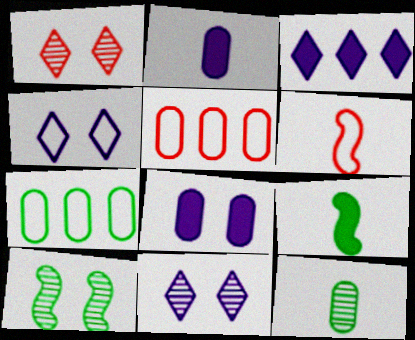[[4, 6, 7], 
[5, 8, 12], 
[5, 9, 11]]